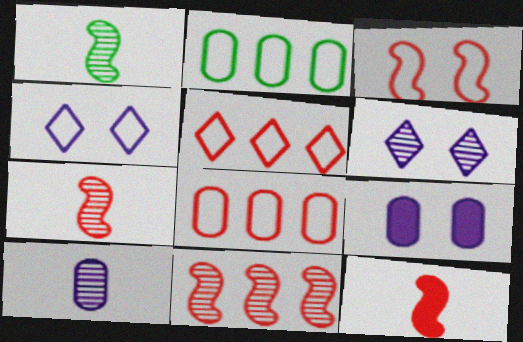[[1, 5, 9], 
[2, 6, 12], 
[3, 11, 12]]